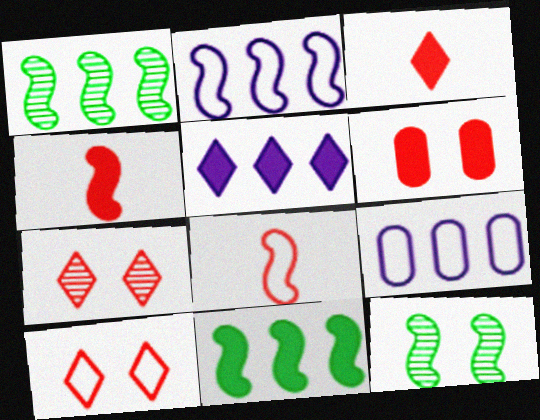[[2, 4, 12], 
[3, 9, 12]]